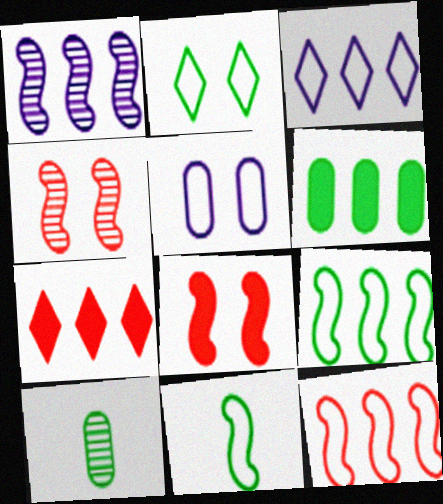[[1, 8, 11], 
[3, 8, 10]]